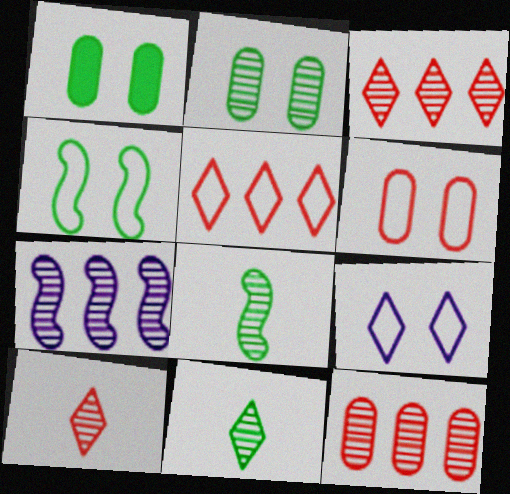[[2, 7, 10], 
[4, 6, 9]]